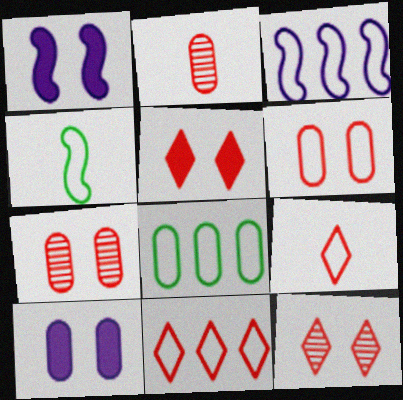[[2, 8, 10], 
[3, 8, 11]]